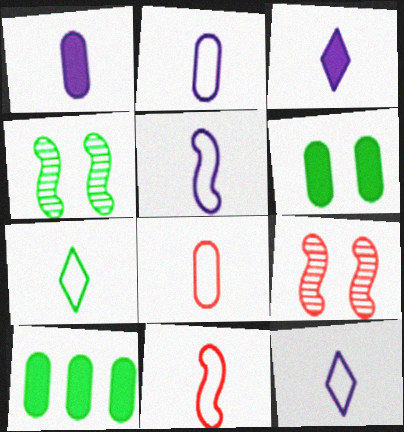[[2, 5, 12], 
[2, 7, 11], 
[4, 7, 10], 
[5, 7, 8], 
[9, 10, 12]]